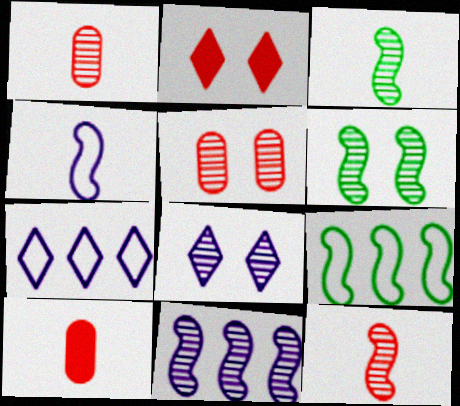[[5, 6, 8], 
[6, 7, 10], 
[6, 11, 12], 
[8, 9, 10]]